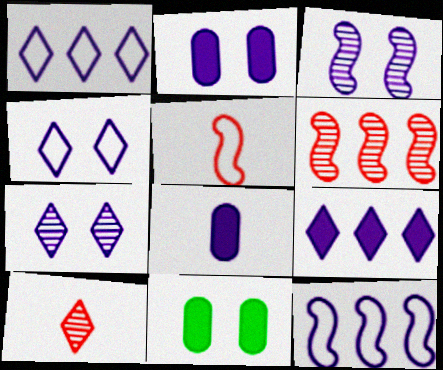[[1, 3, 8], 
[2, 3, 4], 
[7, 8, 12], 
[10, 11, 12]]